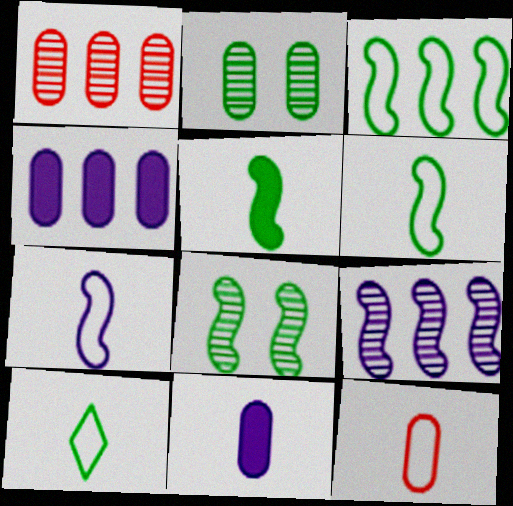[[2, 4, 12], 
[3, 5, 8], 
[7, 10, 12]]